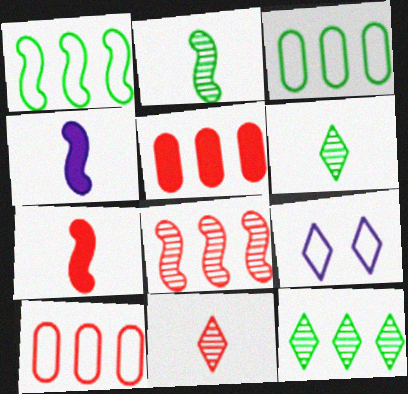[[2, 5, 9]]